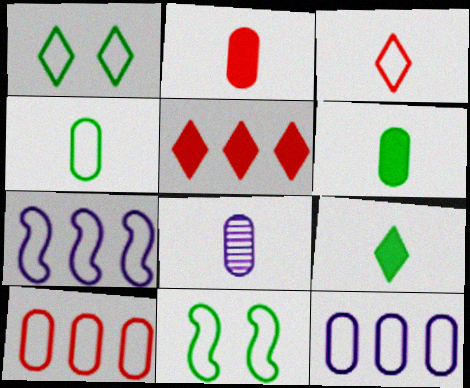[[2, 4, 8], 
[3, 11, 12], 
[5, 8, 11]]